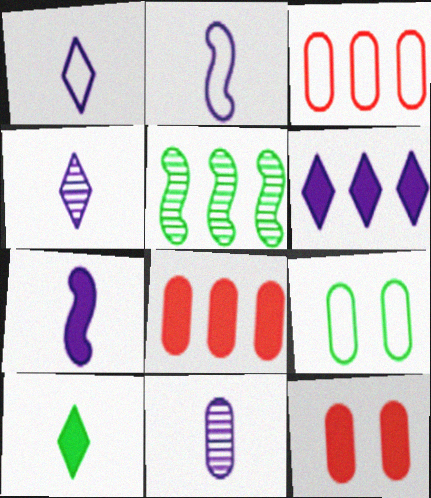[[1, 5, 12], 
[1, 7, 11], 
[3, 5, 6], 
[5, 9, 10], 
[8, 9, 11]]